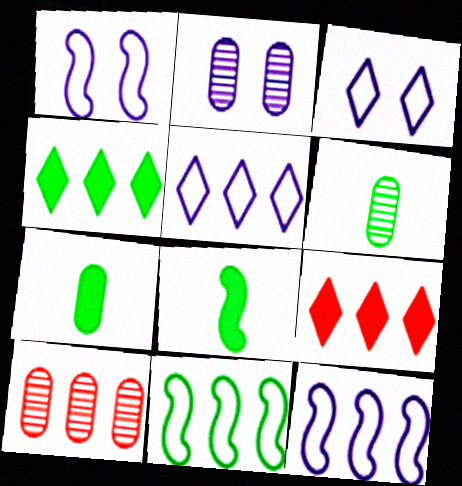[[1, 6, 9], 
[2, 6, 10], 
[3, 8, 10], 
[4, 10, 12]]